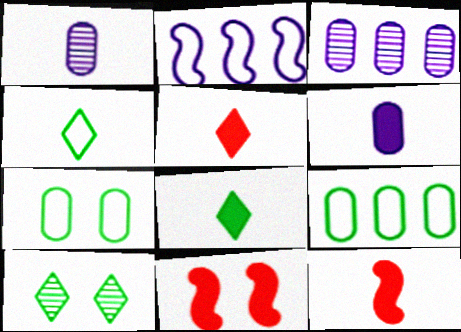[[1, 4, 12], 
[3, 4, 11], 
[6, 8, 12]]